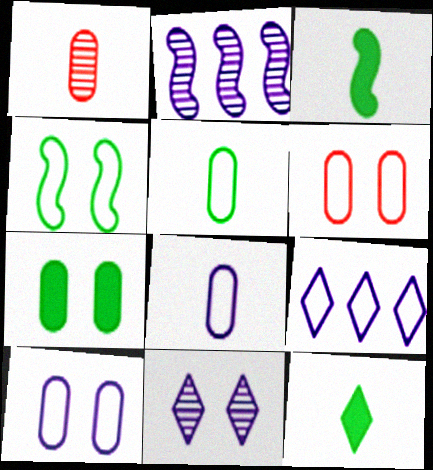[[2, 6, 12]]